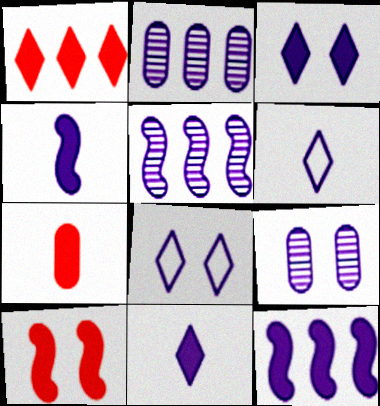[[1, 7, 10], 
[2, 4, 8], 
[6, 9, 12]]